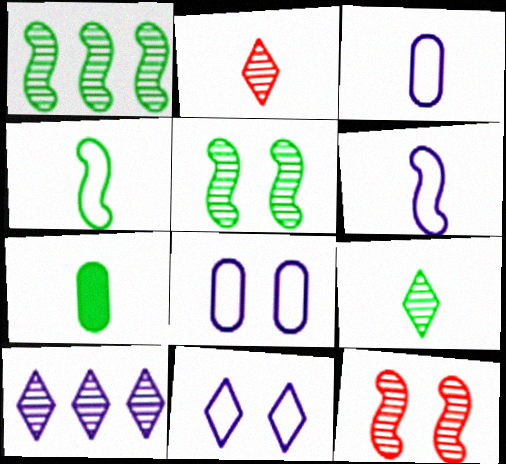[[2, 6, 7], 
[4, 7, 9]]